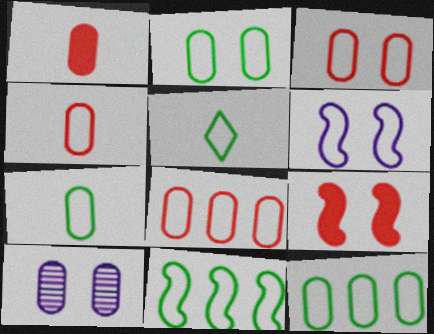[[1, 10, 12], 
[2, 5, 11], 
[2, 7, 12], 
[3, 4, 8], 
[5, 6, 8]]